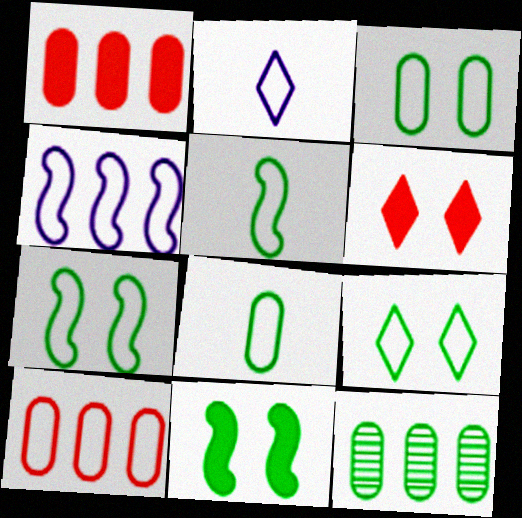[[2, 7, 10], 
[3, 7, 9]]